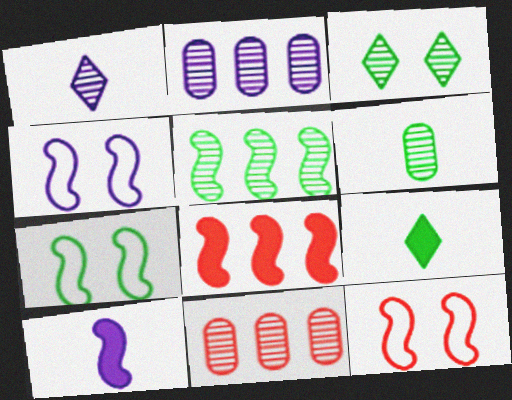[[2, 9, 12], 
[3, 5, 6], 
[4, 7, 12], 
[4, 9, 11], 
[5, 10, 12]]